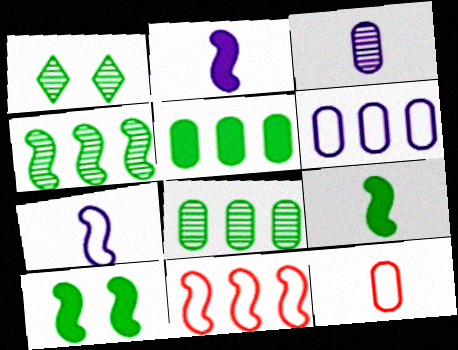[]